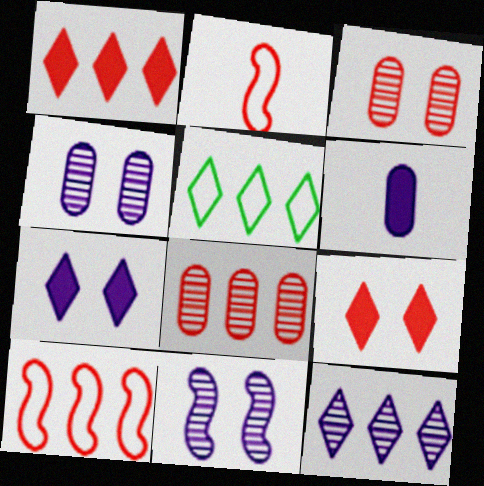[[1, 2, 3], 
[1, 5, 12], 
[1, 8, 10], 
[2, 8, 9]]